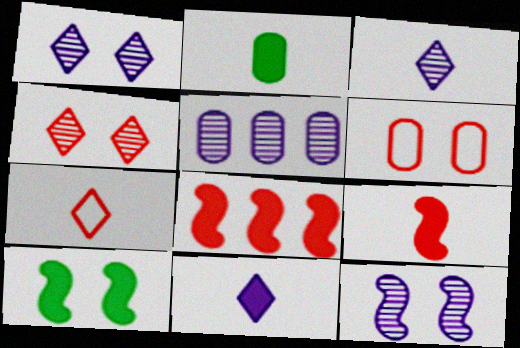[[1, 6, 10], 
[2, 5, 6], 
[2, 9, 11], 
[3, 5, 12], 
[5, 7, 10]]